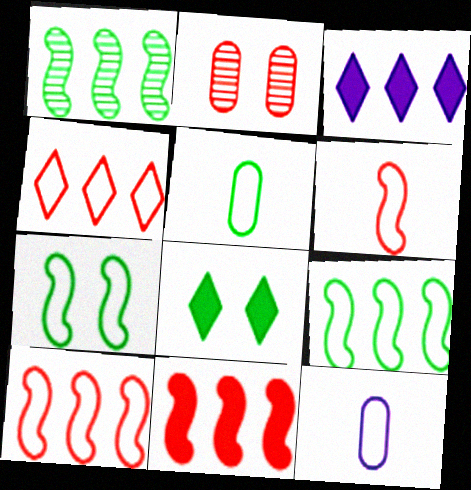[[1, 5, 8], 
[4, 7, 12]]